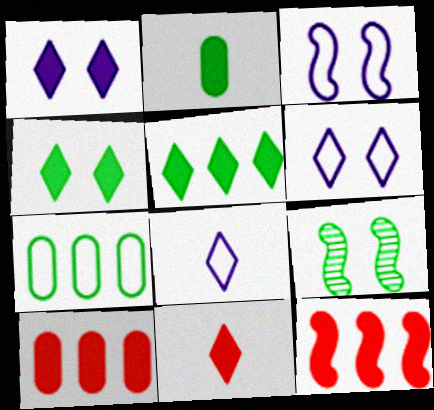[[1, 2, 12], 
[1, 5, 11], 
[8, 9, 10]]